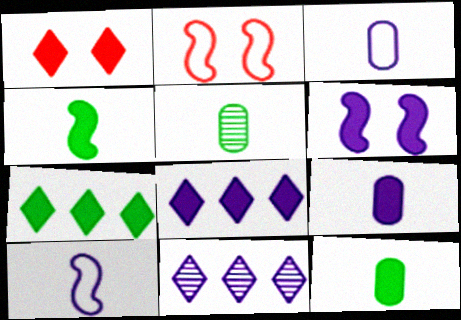[[2, 5, 8], 
[2, 11, 12], 
[3, 6, 11], 
[6, 8, 9]]